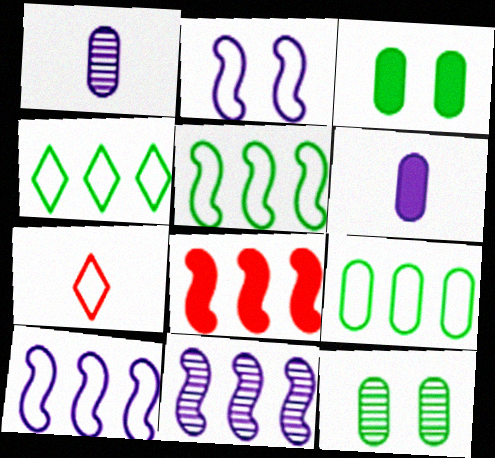[[2, 7, 9], 
[3, 7, 11], 
[4, 5, 9], 
[5, 8, 11]]